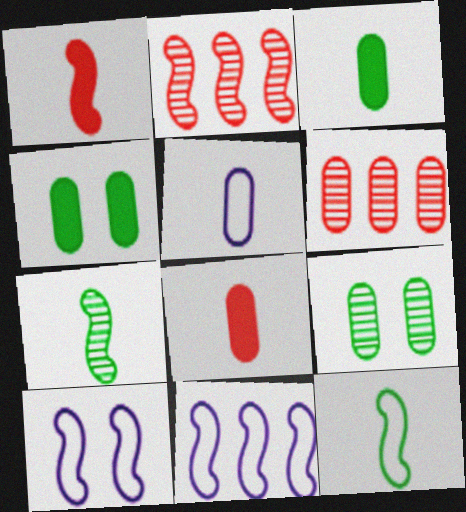[[4, 5, 6]]